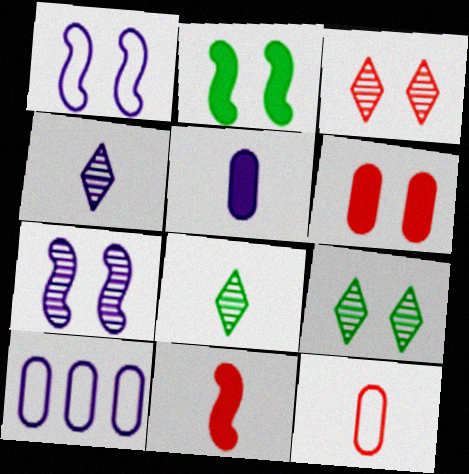[[1, 6, 9], 
[9, 10, 11]]